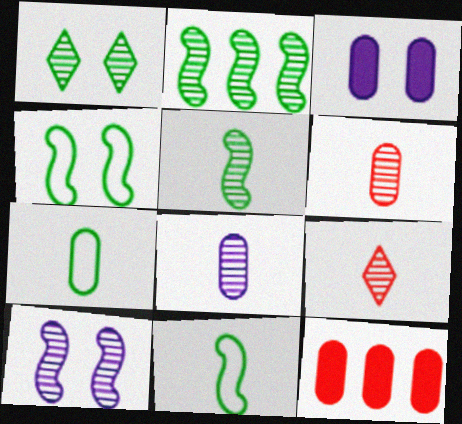[[5, 8, 9]]